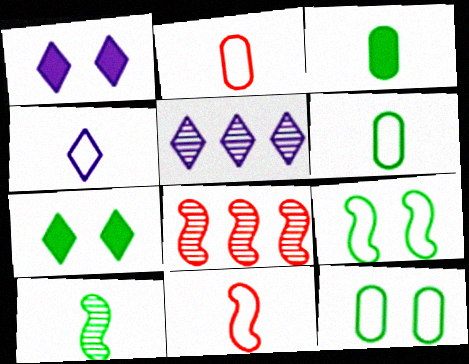[[1, 4, 5], 
[1, 6, 8], 
[4, 6, 11]]